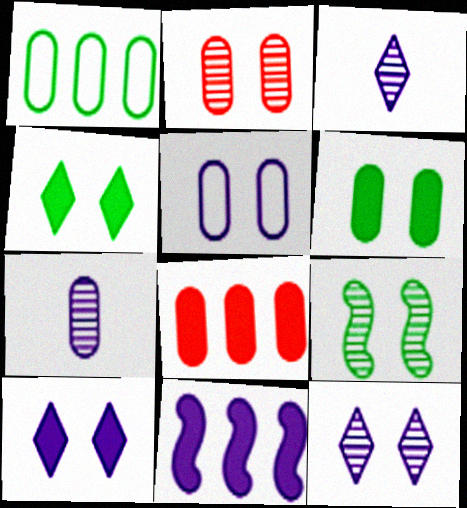[[2, 5, 6], 
[2, 9, 12], 
[3, 5, 11]]